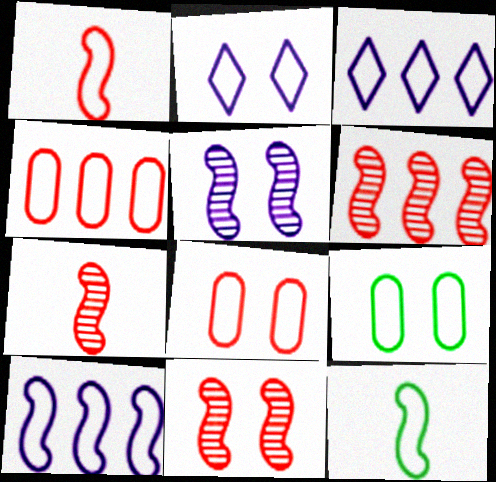[[1, 3, 9], 
[2, 4, 12], 
[3, 8, 12], 
[6, 7, 11]]